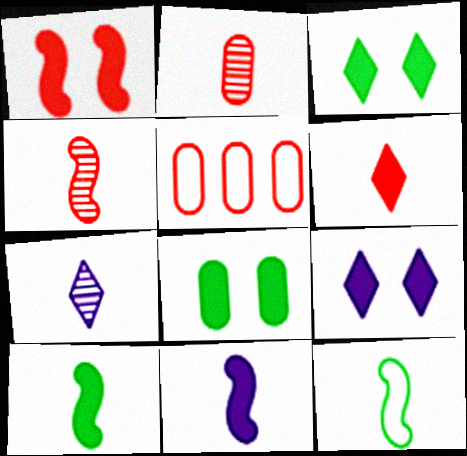[[1, 8, 9], 
[4, 11, 12]]